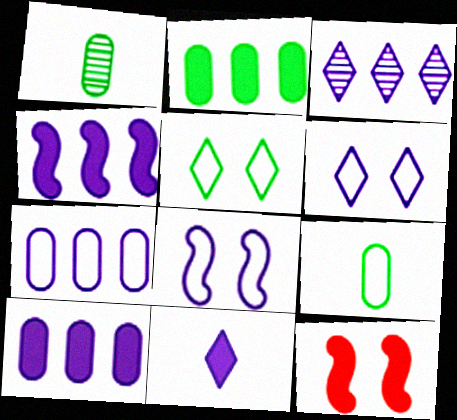[[2, 11, 12], 
[3, 4, 7], 
[3, 6, 11], 
[3, 9, 12]]